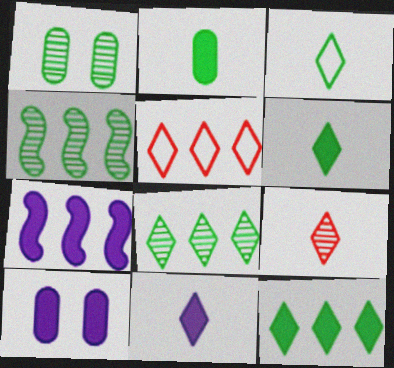[[3, 9, 11], 
[7, 10, 11]]